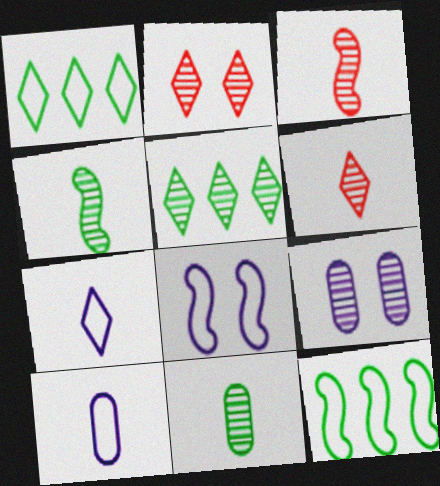[[3, 5, 9]]